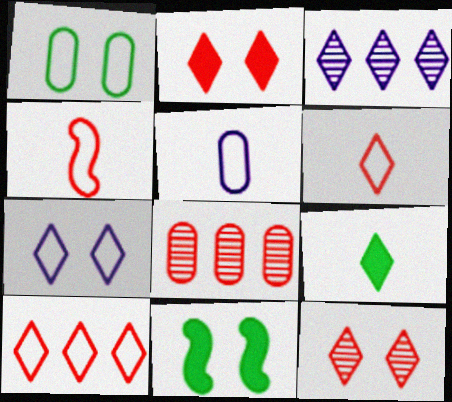[[2, 4, 8]]